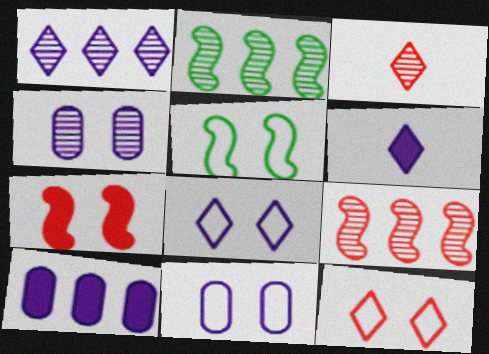[[1, 6, 8], 
[2, 3, 4], 
[3, 5, 10], 
[5, 11, 12]]